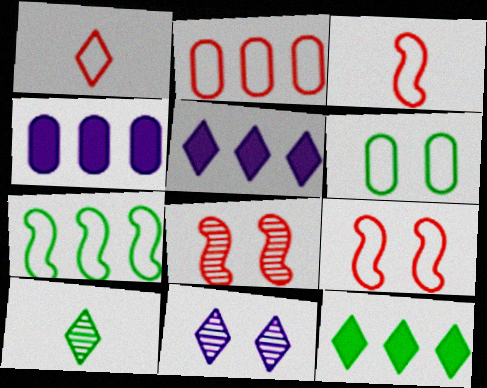[[1, 2, 9], 
[1, 11, 12], 
[4, 9, 10]]